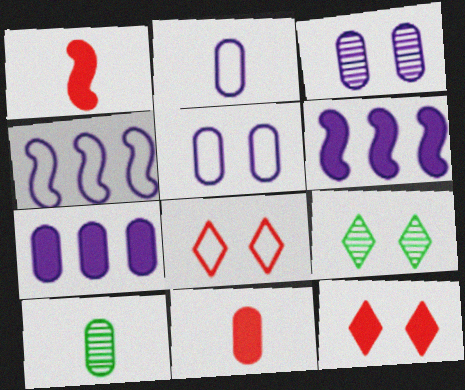[[2, 3, 7], 
[2, 10, 11], 
[4, 9, 11], 
[4, 10, 12], 
[6, 8, 10]]